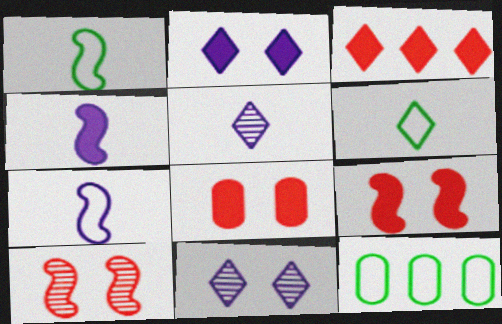[[3, 6, 11], 
[5, 9, 12]]